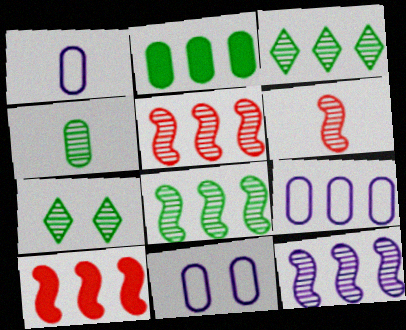[[1, 7, 10], 
[1, 9, 11], 
[3, 9, 10], 
[4, 7, 8], 
[5, 8, 12]]